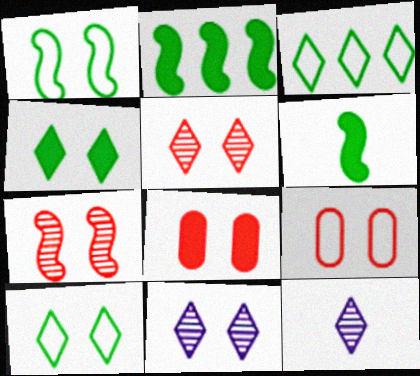[[1, 8, 11], 
[2, 9, 12]]